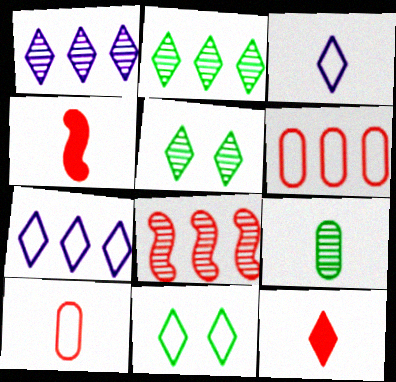[[1, 11, 12], 
[3, 4, 9], 
[5, 7, 12]]